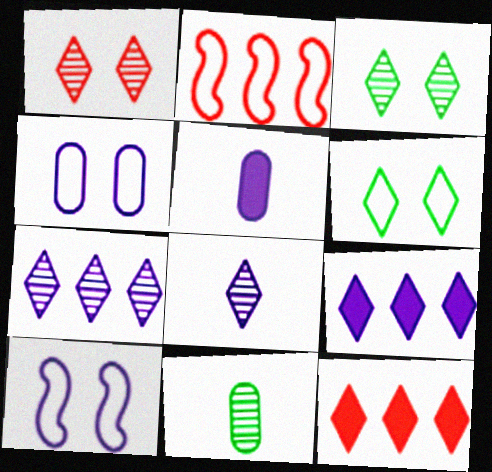[[2, 3, 5], 
[5, 7, 10], 
[6, 8, 12], 
[10, 11, 12]]